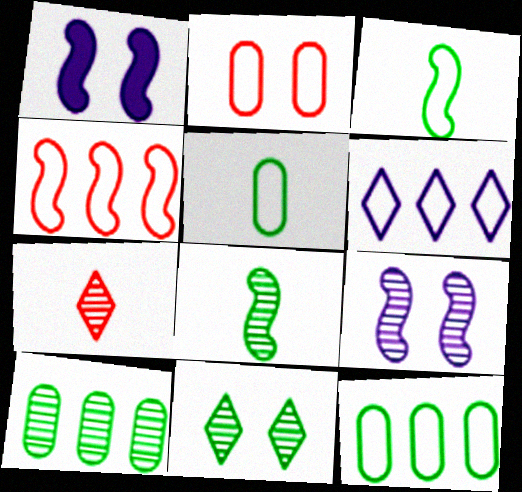[[1, 2, 11], 
[1, 4, 8], 
[1, 7, 12], 
[2, 3, 6], 
[4, 6, 12], 
[7, 9, 10], 
[8, 10, 11]]